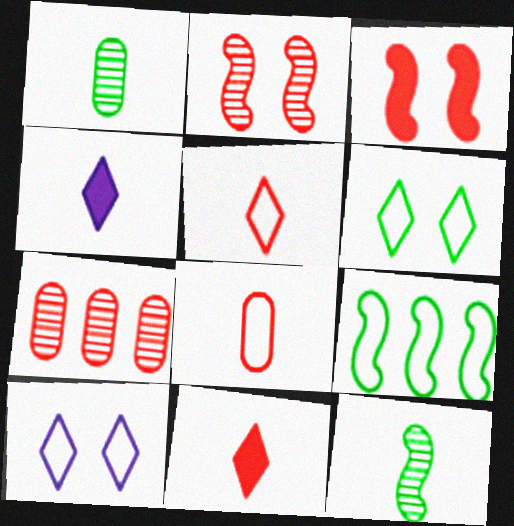[[3, 5, 7], 
[4, 8, 12], 
[8, 9, 10]]